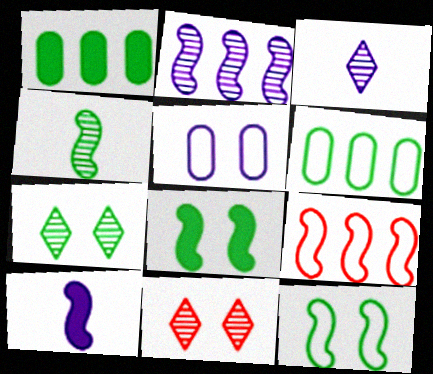[[5, 8, 11], 
[6, 10, 11]]